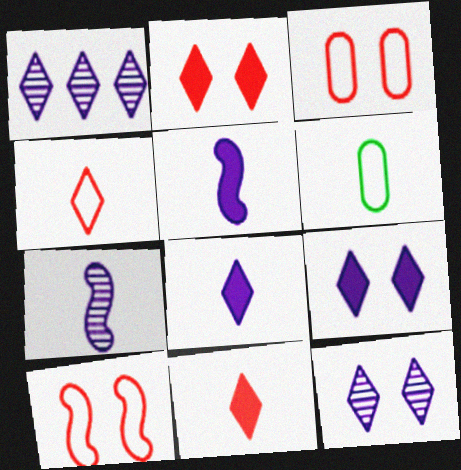[[6, 7, 11]]